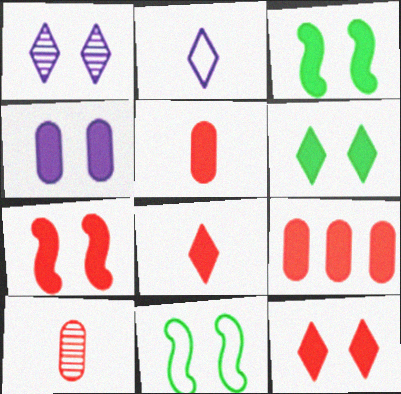[[3, 4, 12], 
[4, 6, 7], 
[7, 8, 9]]